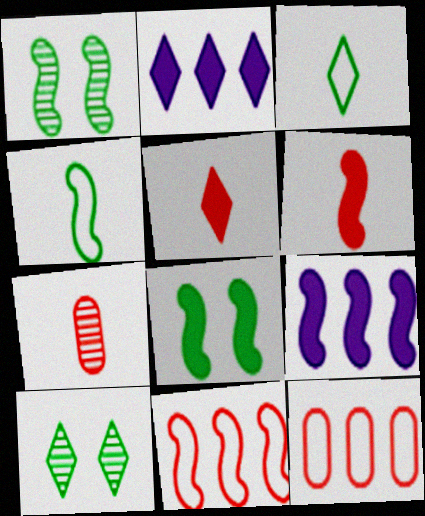[[6, 8, 9]]